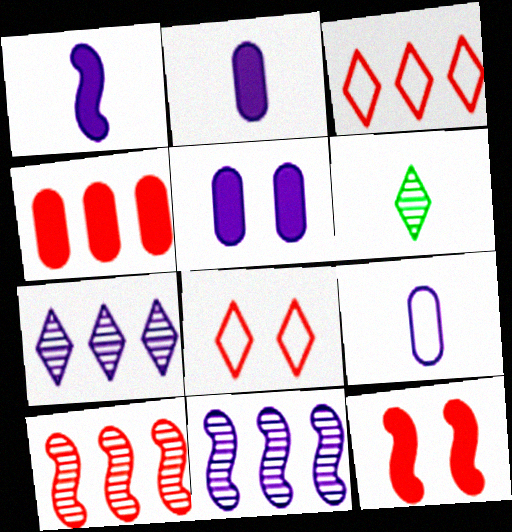[[3, 4, 10]]